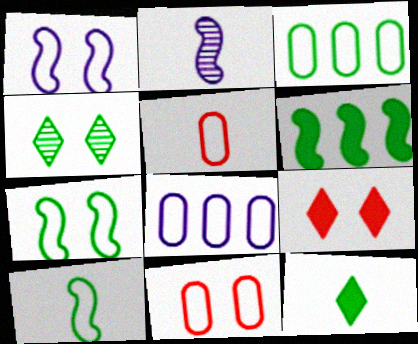[[2, 3, 9], 
[2, 5, 12]]